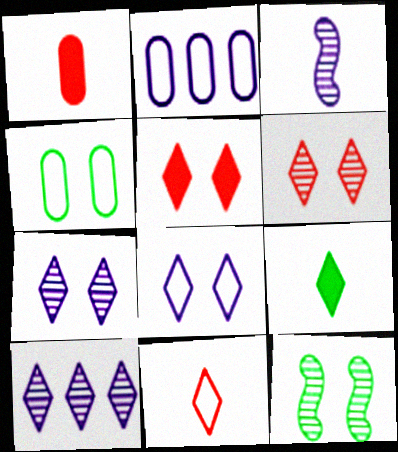[]